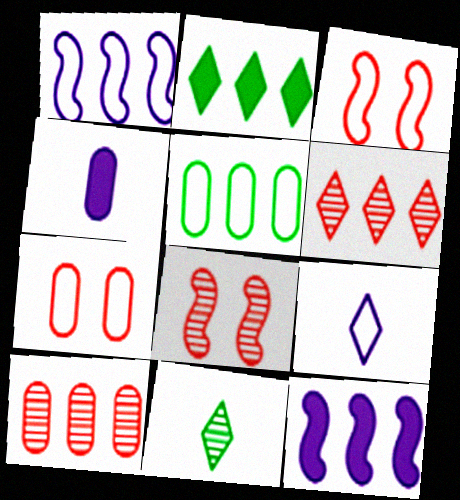[[1, 2, 10], 
[3, 5, 9], 
[5, 6, 12], 
[7, 11, 12]]